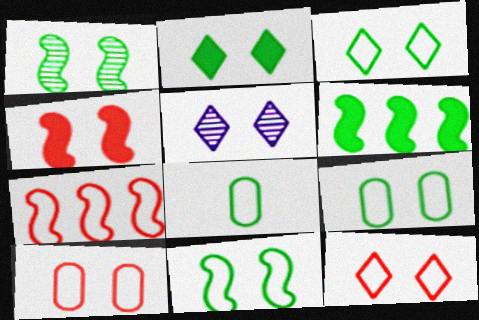[[1, 2, 9], 
[2, 5, 12], 
[3, 9, 11], 
[4, 5, 9]]